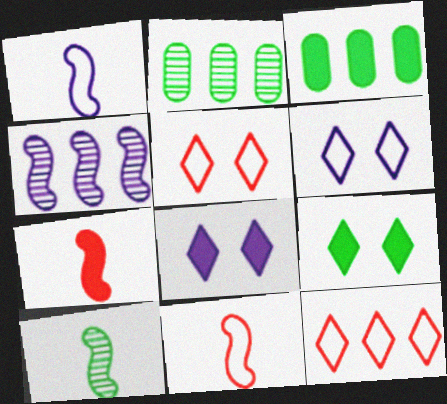[[1, 7, 10], 
[2, 6, 7], 
[2, 8, 11], 
[3, 4, 12], 
[3, 7, 8]]